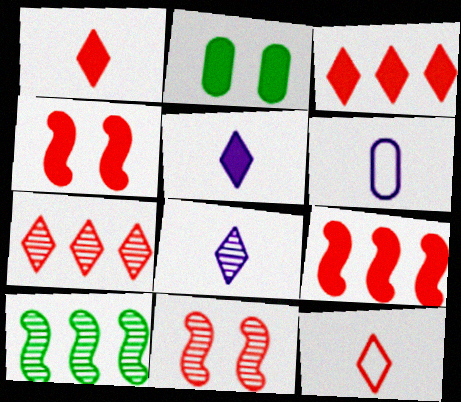[[2, 5, 9]]